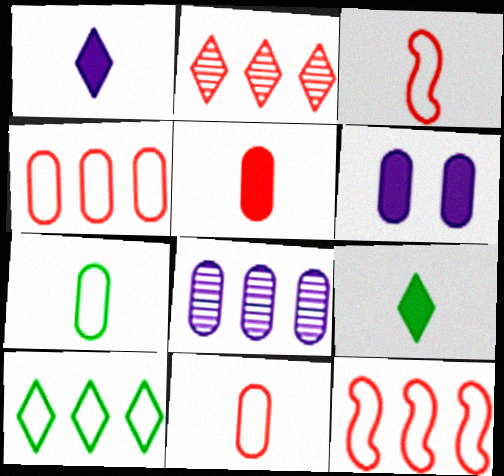[]